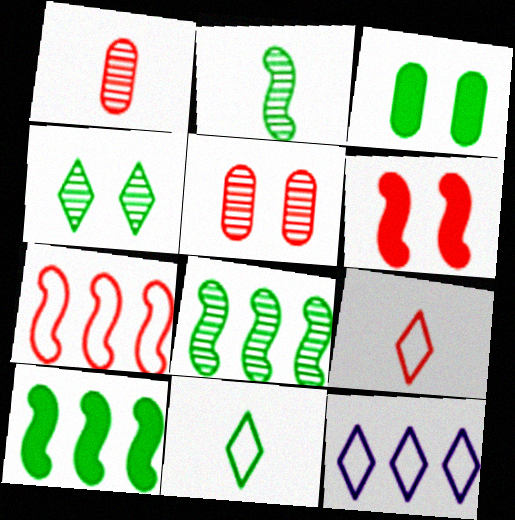[[3, 8, 11]]